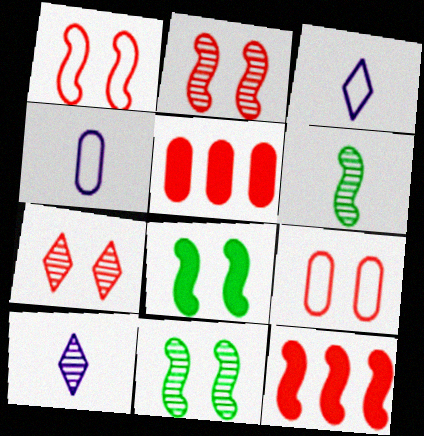[[3, 5, 11]]